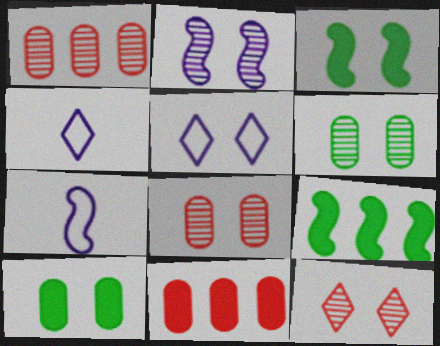[[1, 3, 4], 
[2, 6, 12], 
[3, 5, 8], 
[4, 8, 9]]